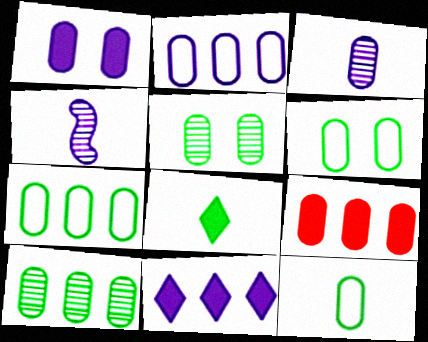[[1, 2, 3], 
[2, 9, 10], 
[3, 6, 9], 
[6, 7, 12]]